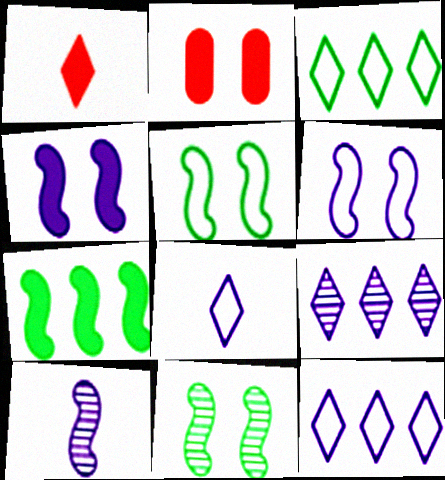[[2, 3, 10]]